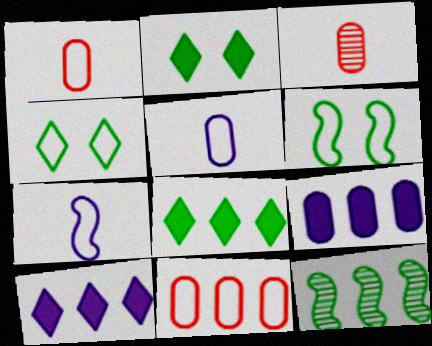[[3, 6, 10], 
[4, 7, 11], 
[10, 11, 12]]